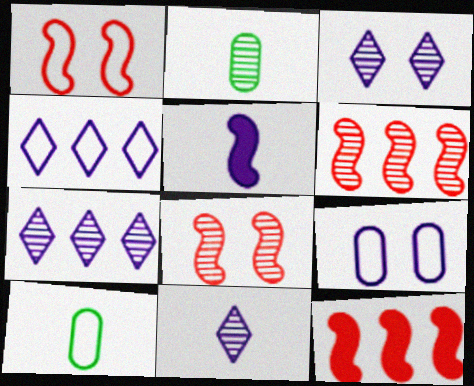[[1, 4, 10], 
[2, 3, 6], 
[2, 7, 8], 
[3, 7, 11], 
[3, 10, 12], 
[5, 7, 9]]